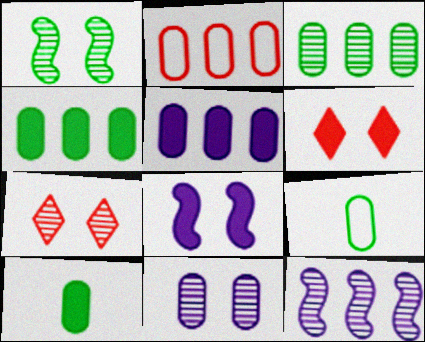[[1, 7, 11], 
[2, 3, 5], 
[2, 10, 11], 
[6, 9, 12]]